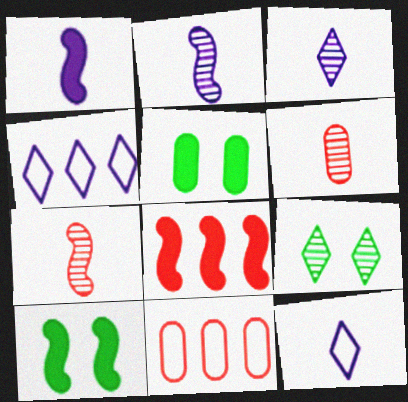[[1, 8, 10], 
[1, 9, 11], 
[3, 10, 11], 
[4, 5, 7], 
[4, 6, 10]]